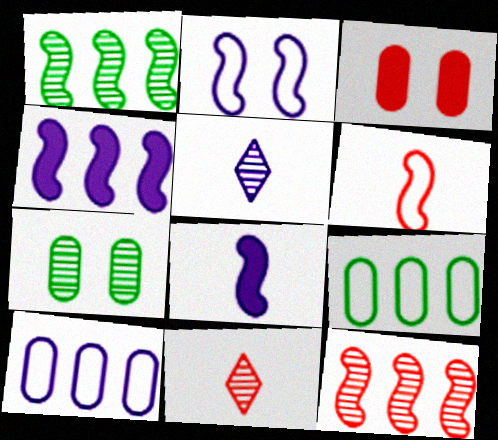[[5, 7, 12]]